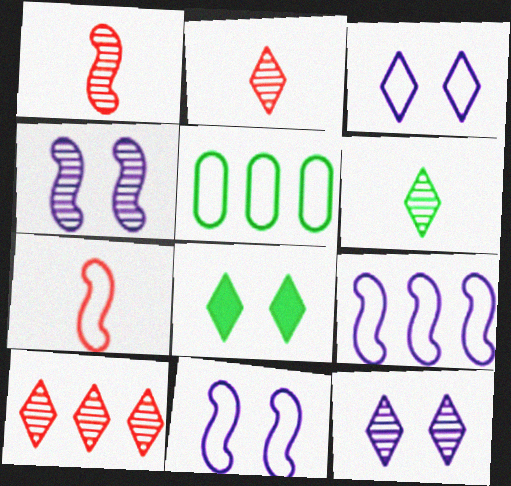[[3, 5, 7], 
[6, 10, 12]]